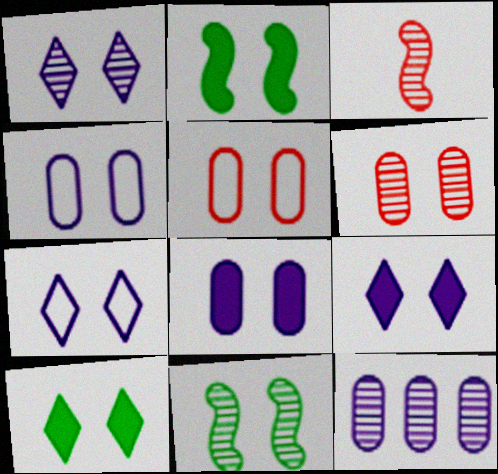[[1, 2, 5], 
[1, 6, 11], 
[1, 7, 9], 
[2, 6, 7], 
[5, 9, 11]]